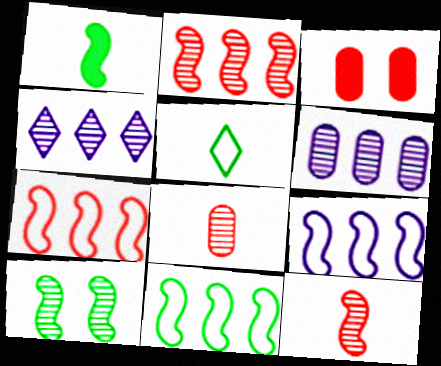[[1, 10, 11], 
[4, 8, 10], 
[7, 9, 11]]